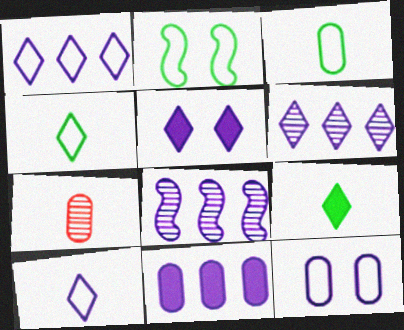[[1, 8, 11], 
[5, 6, 10]]